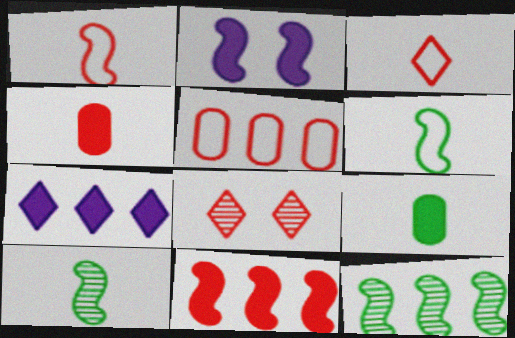[[1, 2, 12], 
[5, 7, 12]]